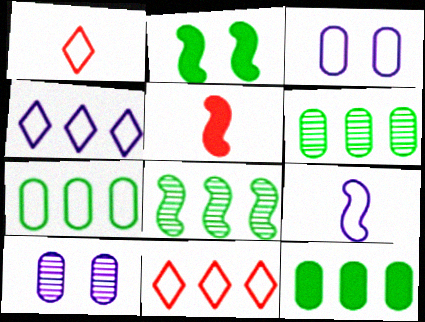[[3, 4, 9], 
[6, 7, 12]]